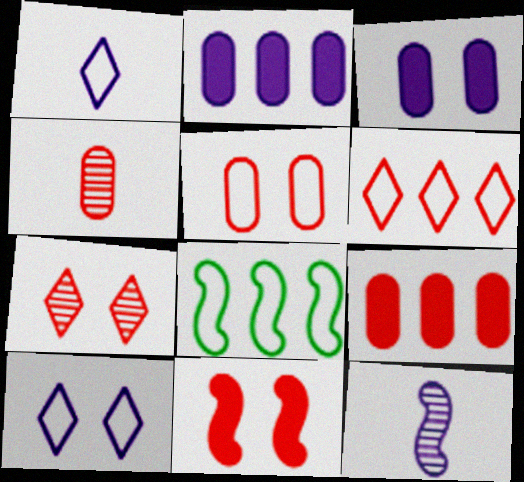[[1, 5, 8], 
[2, 10, 12], 
[4, 5, 9], 
[4, 6, 11], 
[5, 7, 11], 
[8, 11, 12]]